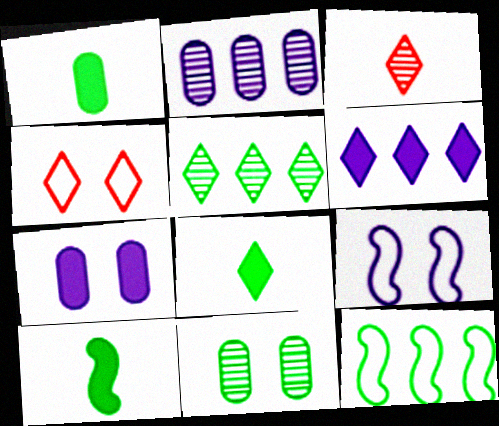[[1, 8, 10], 
[2, 4, 10], 
[3, 7, 12], 
[8, 11, 12]]